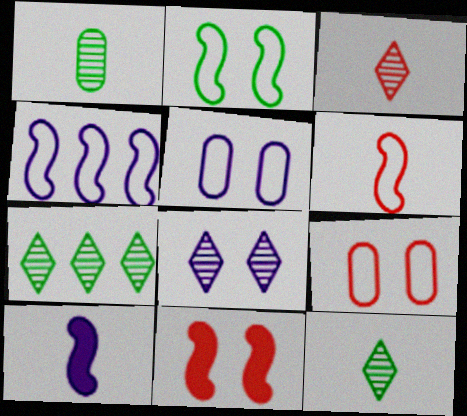[[2, 4, 6], 
[3, 7, 8], 
[7, 9, 10]]